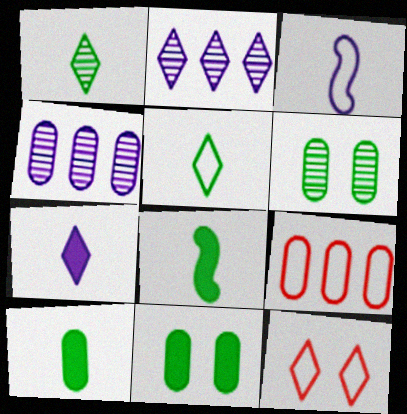[[4, 8, 12]]